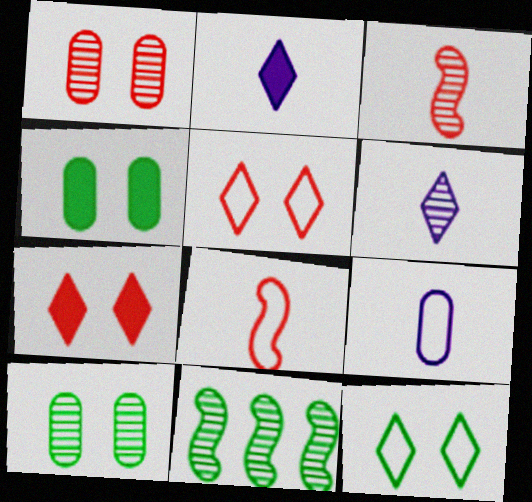[[1, 6, 11], 
[7, 9, 11]]